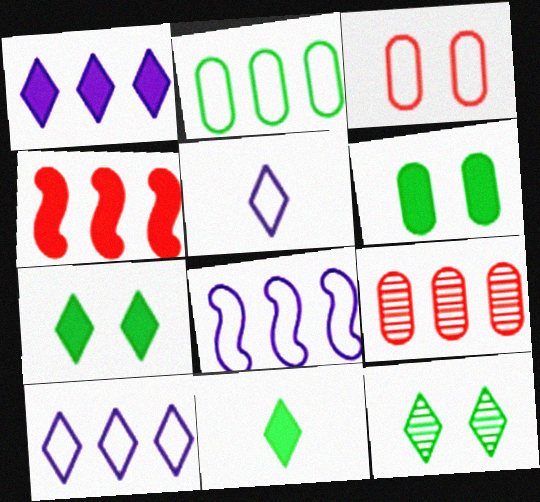[]